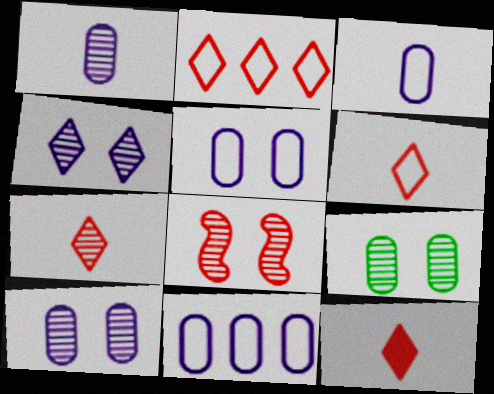[[3, 5, 11], 
[4, 8, 9], 
[6, 7, 12]]